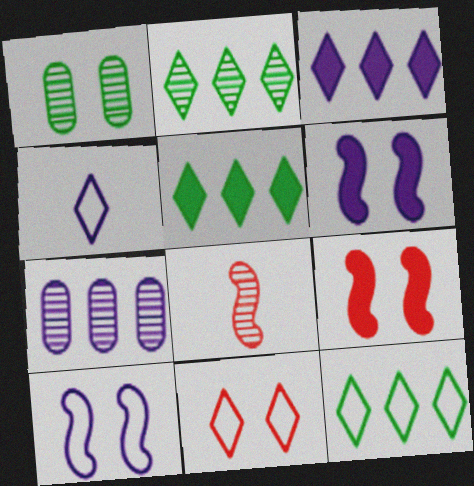[[1, 6, 11], 
[2, 5, 12], 
[4, 6, 7], 
[4, 11, 12]]